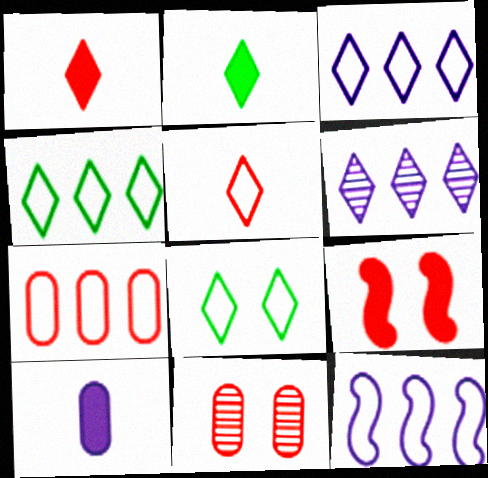[[1, 6, 8], 
[2, 11, 12], 
[3, 5, 8], 
[4, 7, 12]]